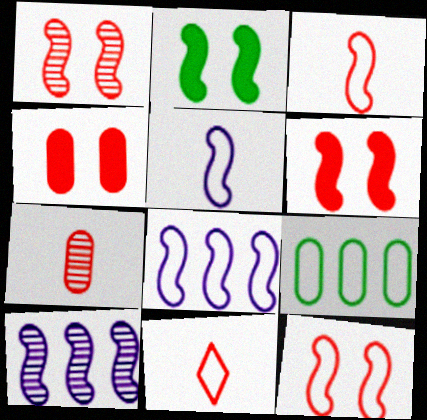[[1, 6, 12], 
[2, 3, 10]]